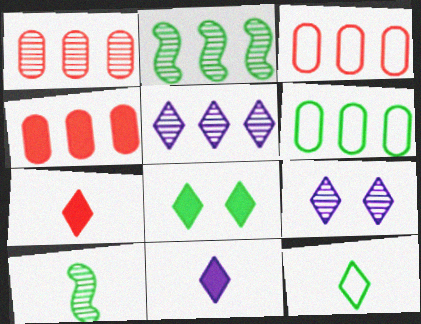[[1, 2, 5], 
[1, 3, 4], 
[1, 9, 10], 
[6, 8, 10]]